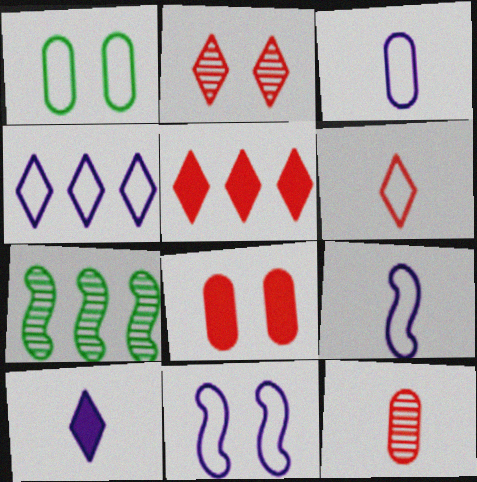[[2, 5, 6], 
[3, 4, 11]]